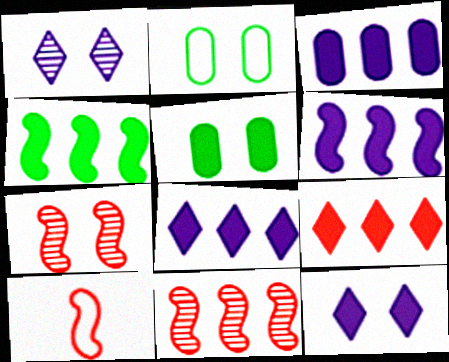[[2, 7, 12], 
[3, 4, 9], 
[3, 6, 8]]